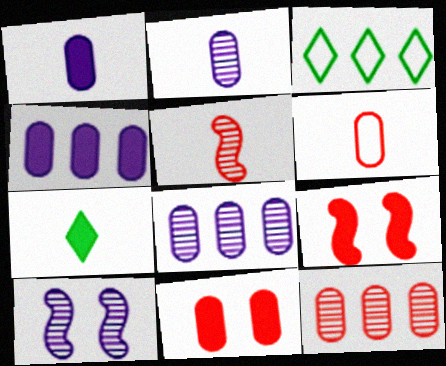[[2, 3, 9], 
[4, 7, 9], 
[6, 11, 12]]